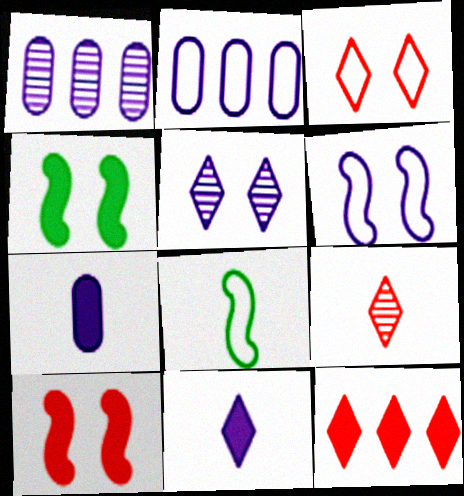[[1, 6, 11], 
[2, 3, 8], 
[2, 4, 9], 
[3, 9, 12], 
[4, 7, 12], 
[7, 8, 9]]